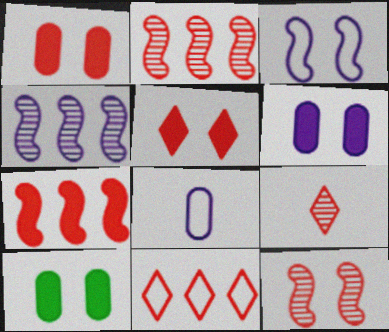[[1, 6, 10], 
[5, 9, 11]]